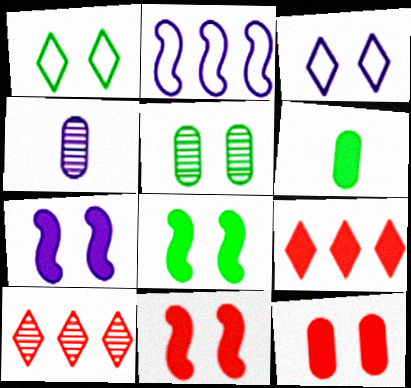[[1, 5, 8], 
[3, 5, 11], 
[6, 7, 9], 
[7, 8, 11]]